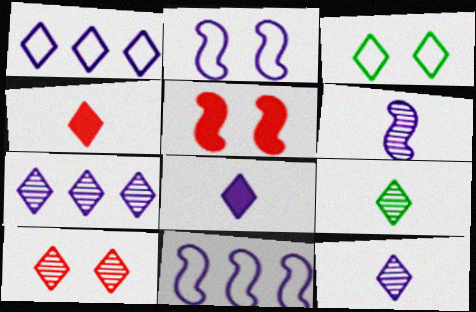[[3, 4, 7], 
[7, 9, 10]]